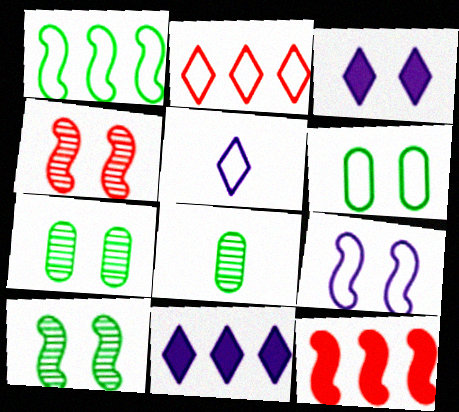[[3, 4, 6], 
[5, 7, 12]]